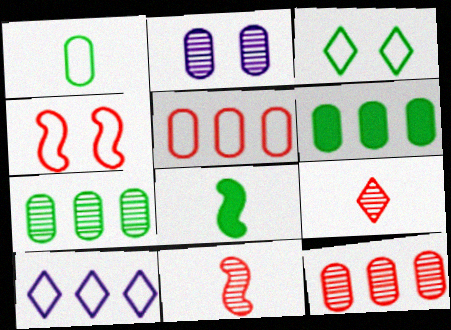[[1, 4, 10], 
[3, 7, 8]]